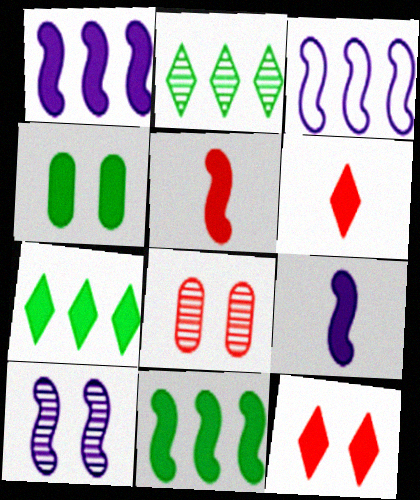[[1, 4, 6], 
[3, 9, 10]]